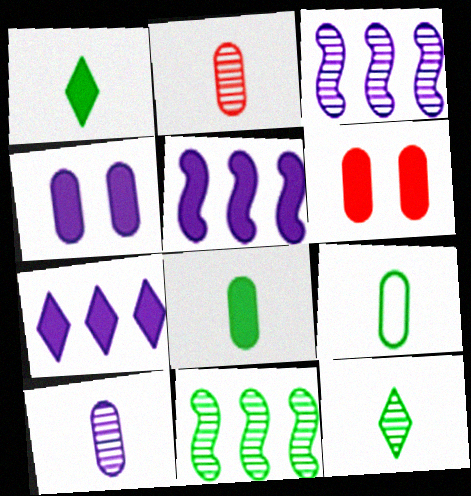[[1, 5, 6]]